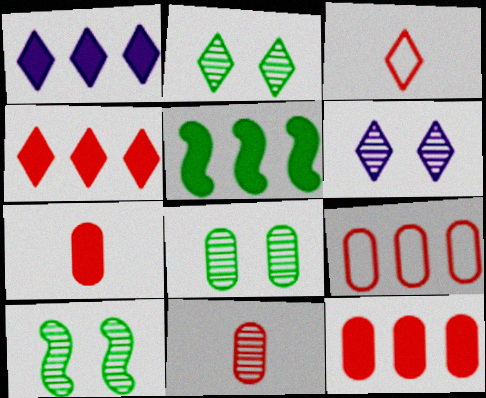[[1, 2, 3], 
[1, 5, 12], 
[2, 8, 10]]